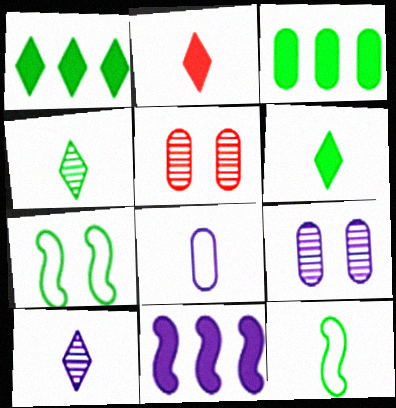[[3, 4, 7], 
[3, 5, 8]]